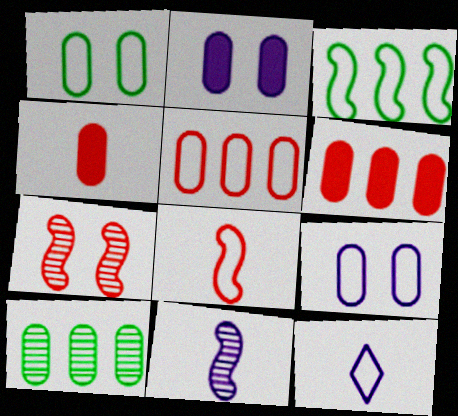[[4, 9, 10]]